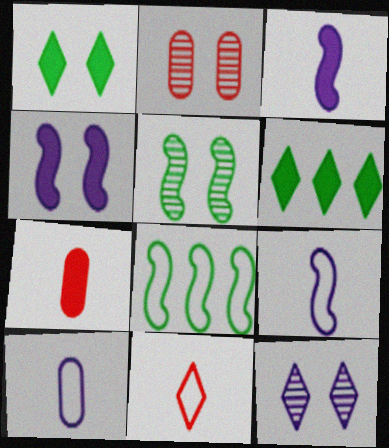[[2, 5, 12], 
[2, 6, 9], 
[4, 6, 7], 
[6, 11, 12], 
[7, 8, 12]]